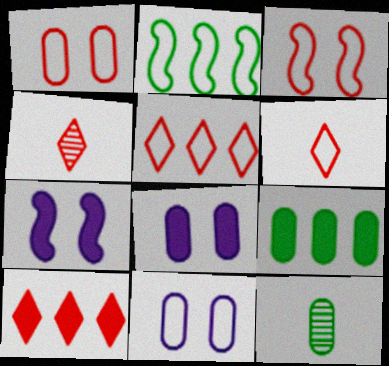[[2, 4, 8], 
[2, 6, 11], 
[5, 7, 12]]